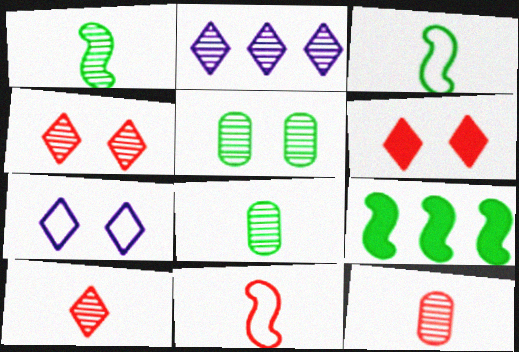[[7, 9, 12]]